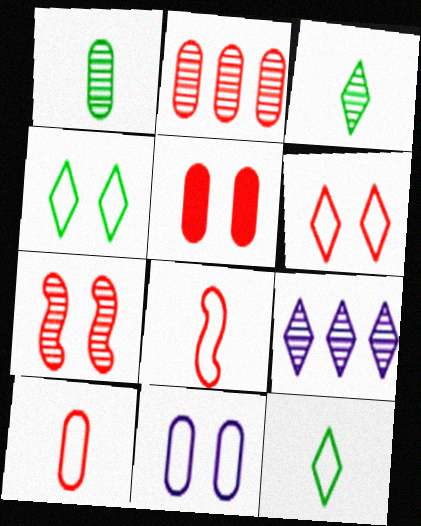[[1, 7, 9], 
[2, 5, 10], 
[5, 6, 7]]